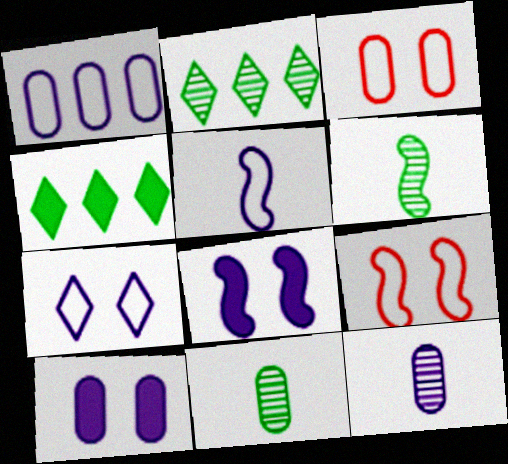[[1, 5, 7], 
[1, 10, 12], 
[4, 9, 12]]